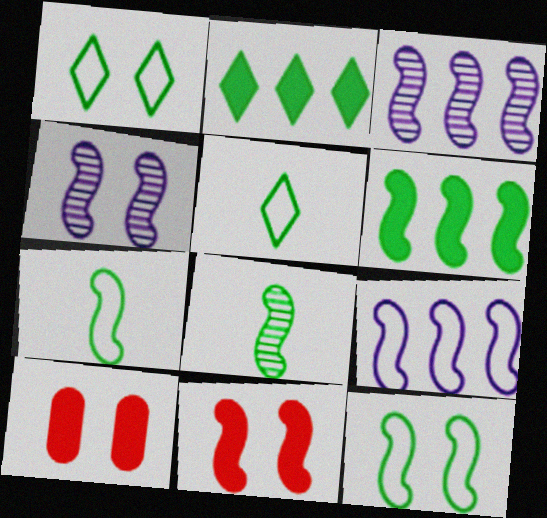[[1, 4, 10], 
[3, 5, 10], 
[3, 7, 11], 
[4, 11, 12], 
[6, 8, 12], 
[8, 9, 11]]